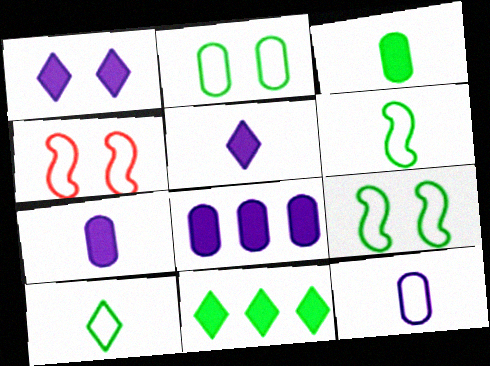[]